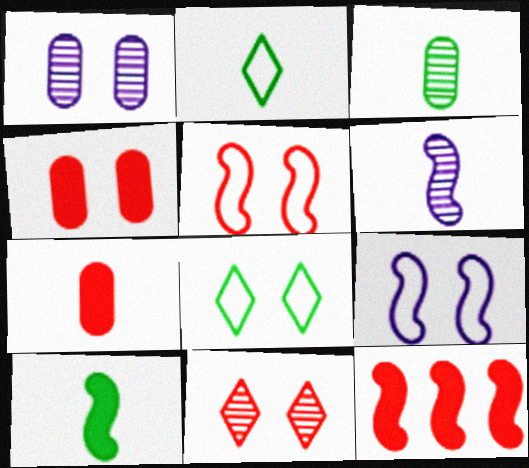[[1, 2, 12], 
[2, 3, 10], 
[2, 6, 7], 
[4, 5, 11]]